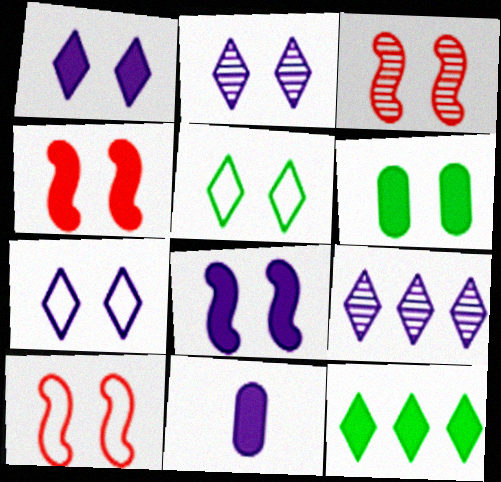[[1, 2, 7], 
[1, 4, 6], 
[2, 6, 10], 
[3, 4, 10], 
[3, 6, 7], 
[4, 11, 12]]